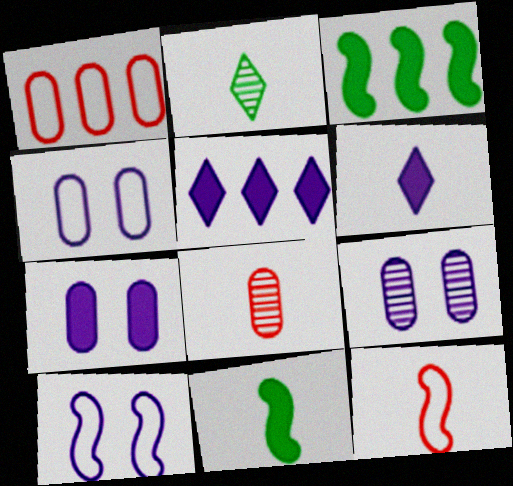[[4, 7, 9]]